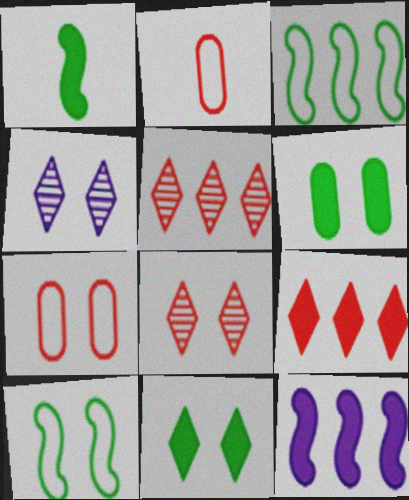[]